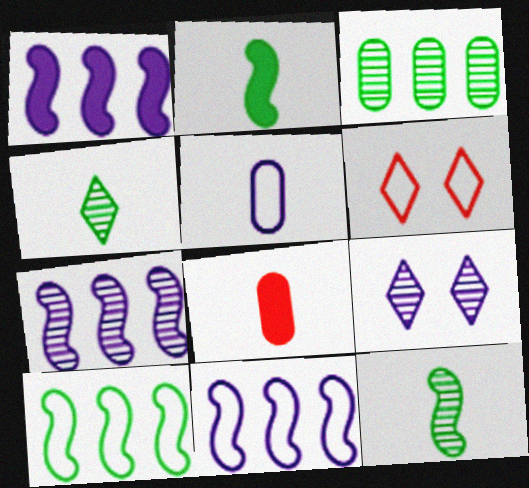[[1, 5, 9], 
[1, 7, 11], 
[5, 6, 10], 
[8, 9, 10]]